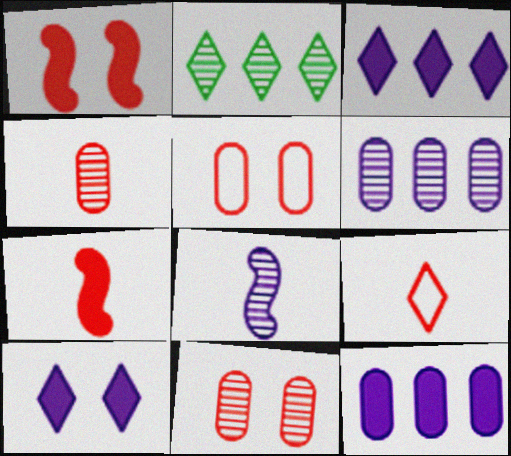[[2, 8, 11], 
[2, 9, 10], 
[4, 7, 9]]